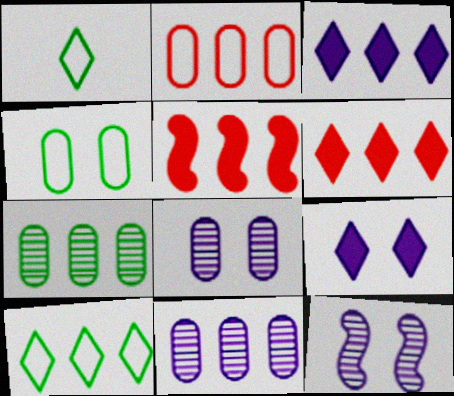[[1, 5, 8], 
[5, 10, 11]]